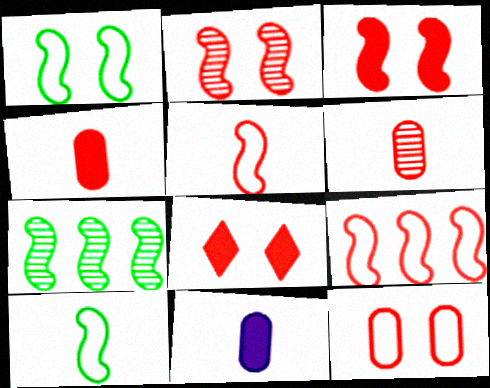[[2, 8, 12], 
[6, 8, 9]]